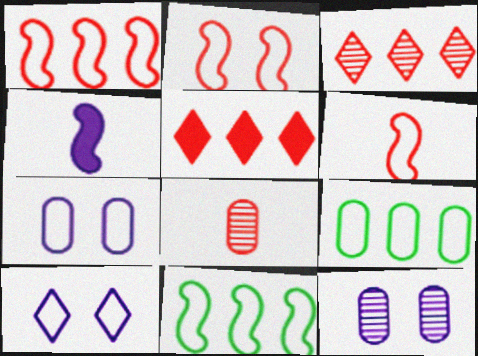[[1, 2, 6], 
[2, 5, 8], 
[6, 9, 10]]